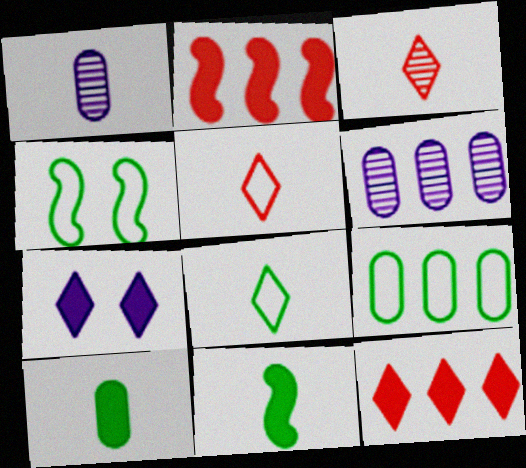[[1, 4, 12], 
[1, 5, 11], 
[2, 7, 10], 
[4, 8, 9]]